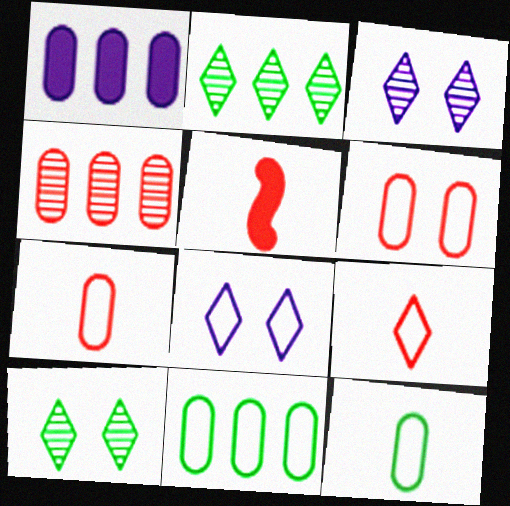[[1, 4, 11], 
[3, 5, 11]]